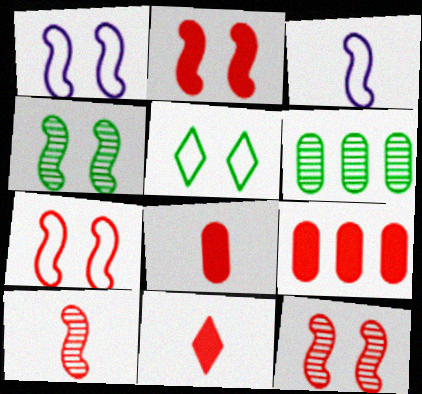[[1, 2, 4], 
[1, 6, 11], 
[2, 7, 12], 
[2, 9, 11]]